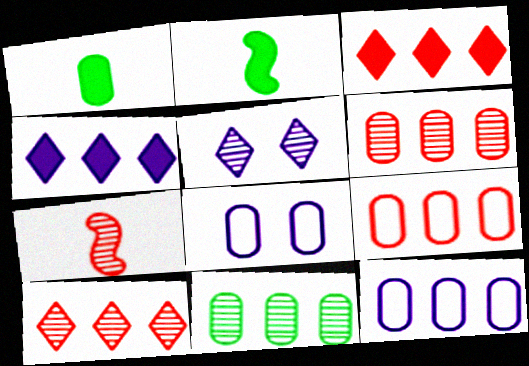[[1, 6, 8], 
[2, 5, 9], 
[2, 8, 10], 
[5, 7, 11]]